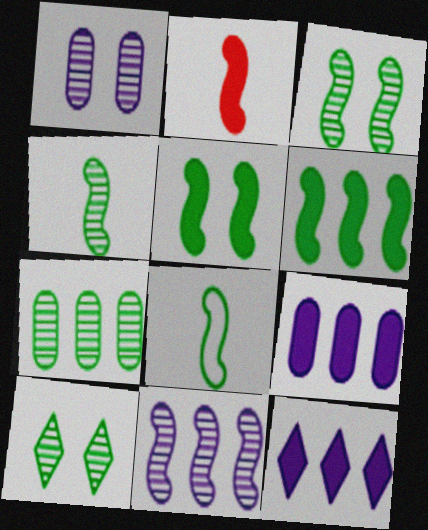[[3, 6, 8], 
[4, 7, 10]]